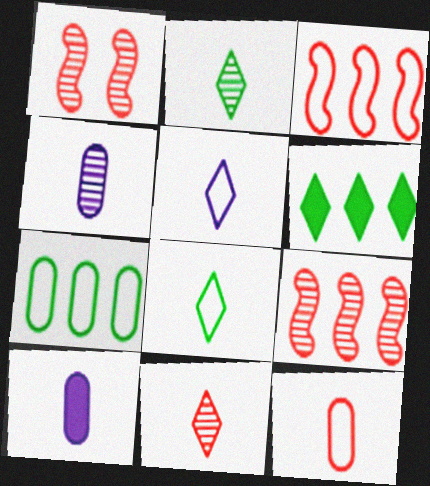[]